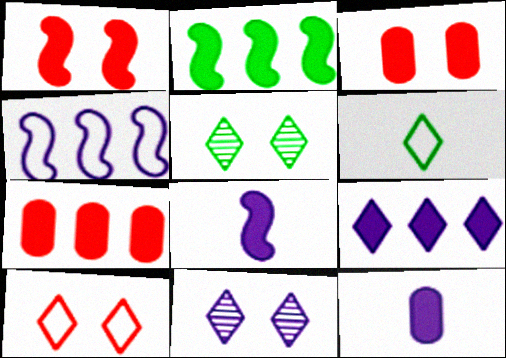[[1, 2, 8], 
[2, 7, 9], 
[4, 11, 12]]